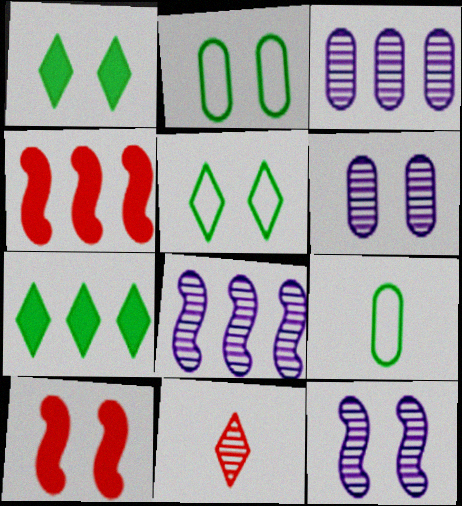[[5, 6, 10]]